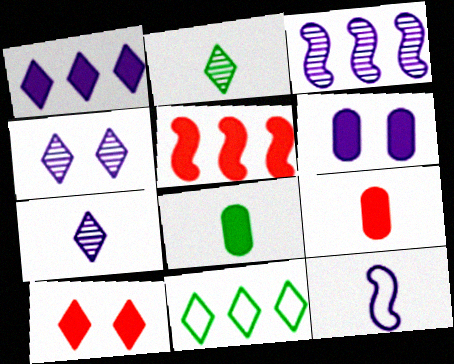[[2, 9, 12], 
[5, 9, 10], 
[7, 10, 11]]